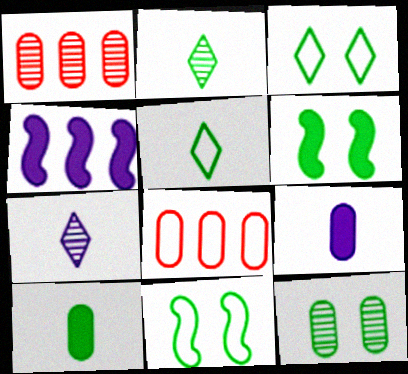[[3, 6, 12], 
[6, 7, 8], 
[8, 9, 12]]